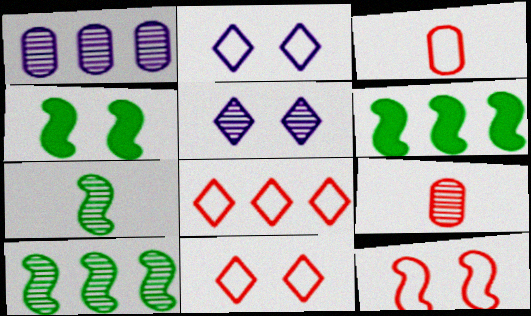[[1, 6, 8], 
[2, 6, 9], 
[3, 5, 6], 
[3, 8, 12], 
[5, 9, 10]]